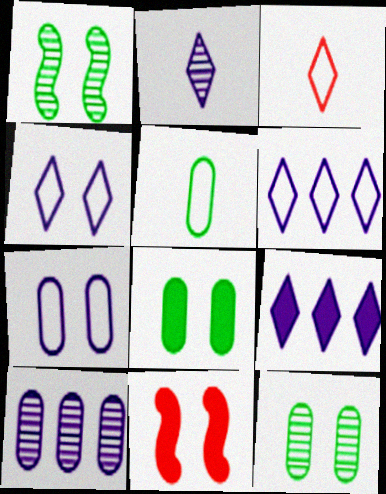[[2, 4, 9], 
[4, 11, 12]]